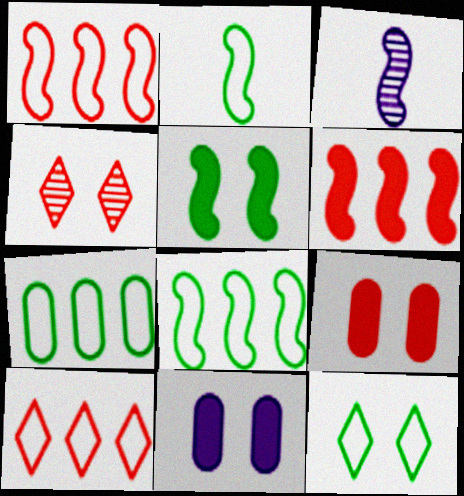[[1, 3, 5], 
[2, 7, 12]]